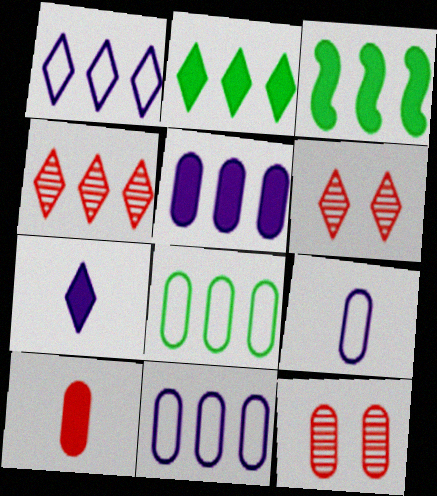[[1, 2, 4], 
[3, 4, 11], 
[3, 6, 9]]